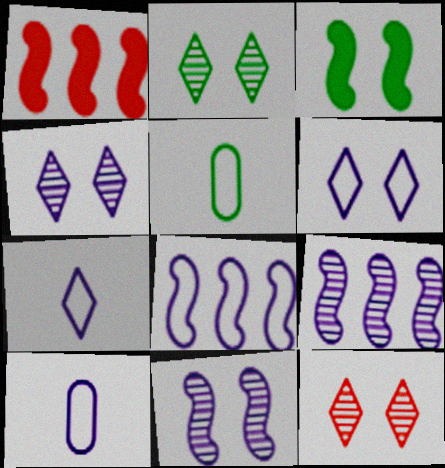[[1, 2, 10], 
[1, 4, 5], 
[2, 4, 12], 
[6, 8, 10]]